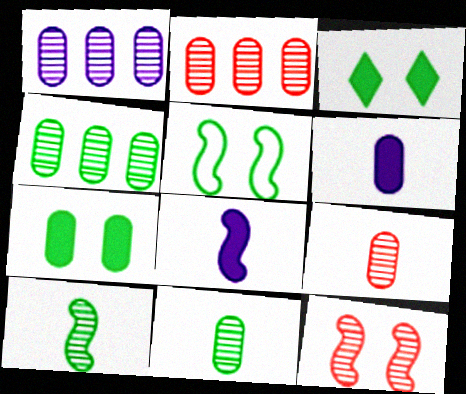[[1, 2, 4]]